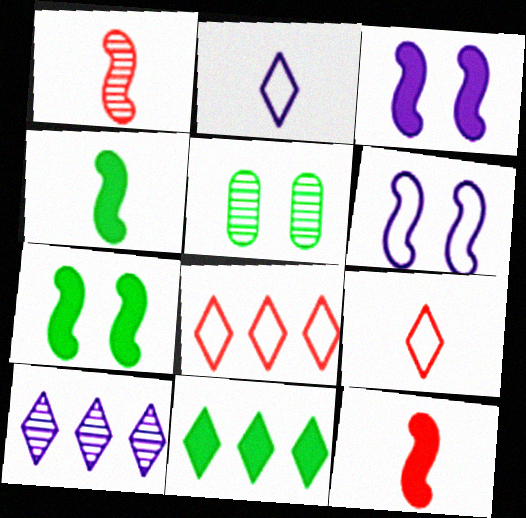[[1, 5, 10], 
[8, 10, 11]]